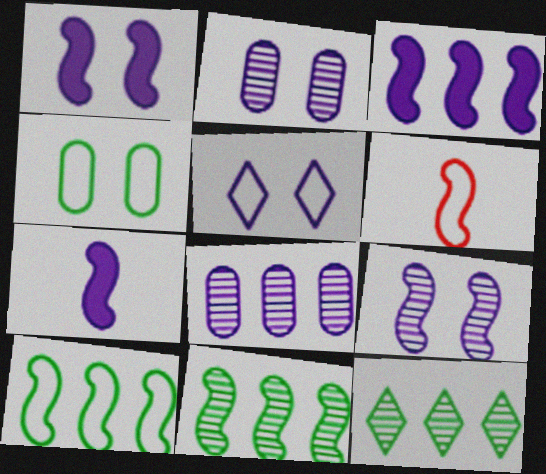[[1, 2, 5], 
[1, 3, 7], 
[1, 6, 11], 
[5, 7, 8]]